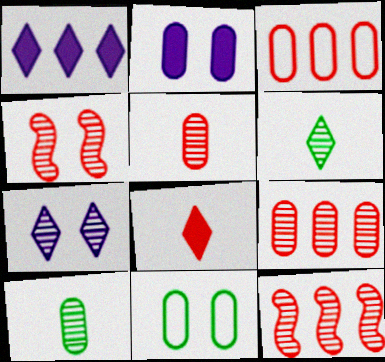[[2, 3, 10], 
[3, 4, 8], 
[7, 10, 12]]